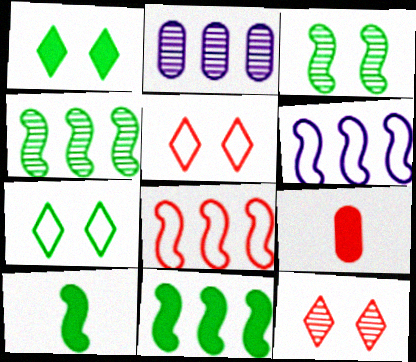[[2, 5, 10], 
[8, 9, 12]]